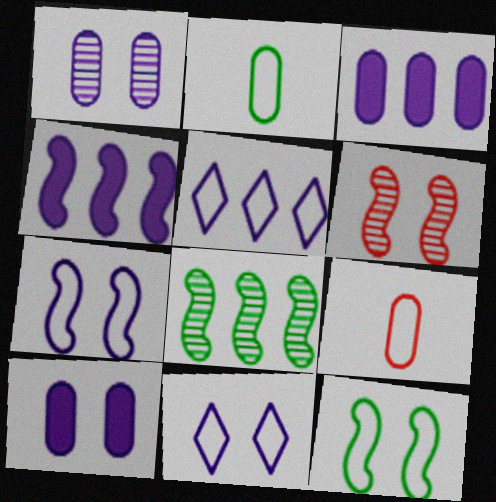[[5, 9, 12]]